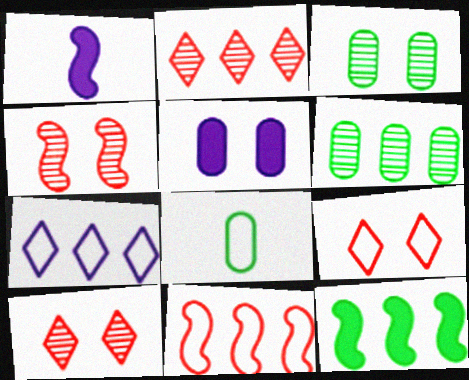[[1, 6, 9]]